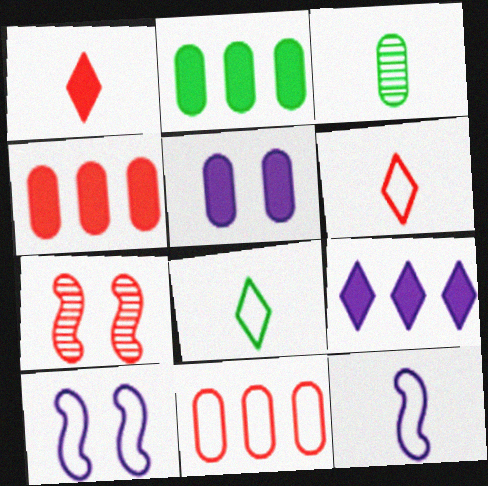[[1, 3, 12], 
[1, 7, 11], 
[3, 5, 11], 
[4, 6, 7], 
[8, 10, 11]]